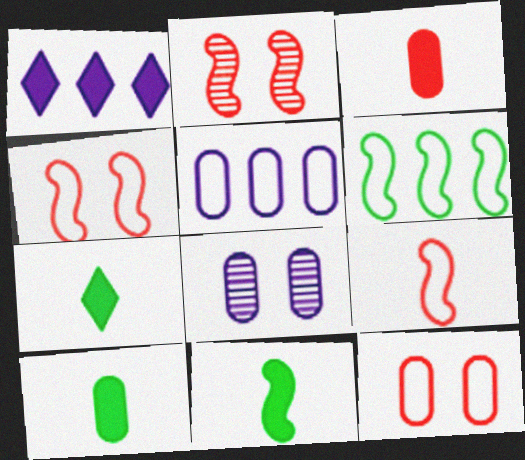[[2, 5, 7], 
[7, 10, 11]]